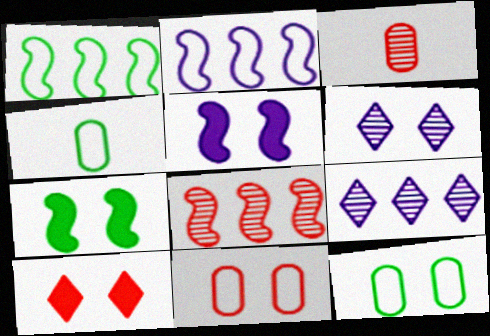[[6, 7, 11]]